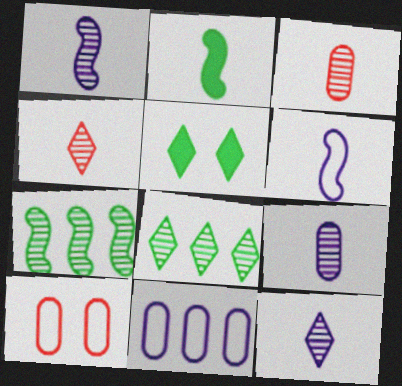[[1, 9, 12]]